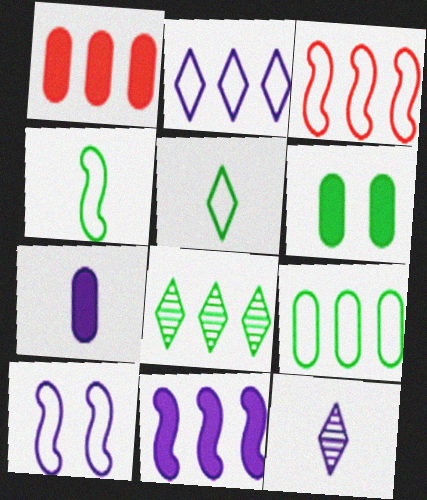[[1, 6, 7], 
[2, 3, 9], 
[3, 4, 10], 
[3, 6, 12], 
[4, 6, 8]]